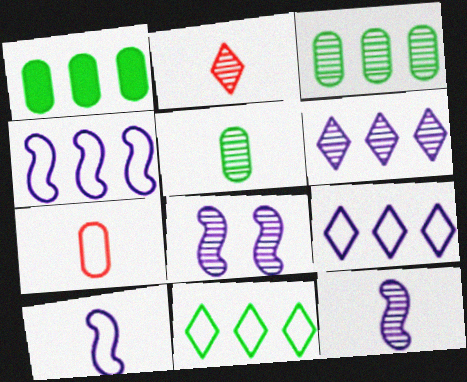[[2, 3, 8], 
[2, 5, 12]]